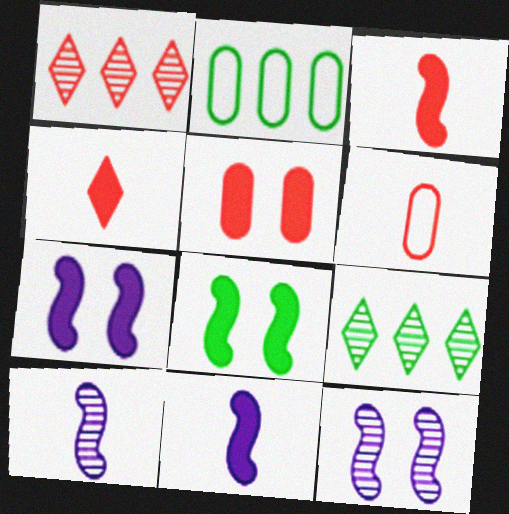[[2, 4, 12], 
[6, 7, 9]]